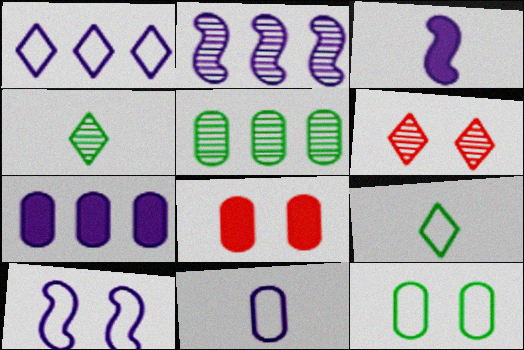[[1, 2, 7], 
[1, 10, 11], 
[2, 3, 10], 
[2, 8, 9], 
[5, 8, 11]]